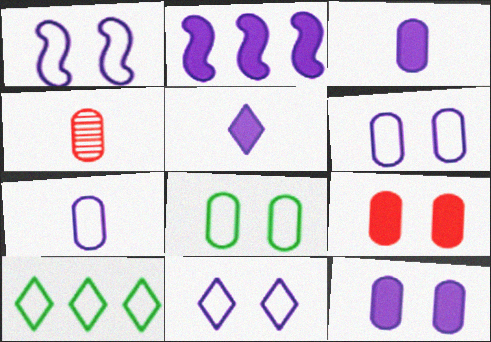[[1, 6, 11], 
[2, 5, 12]]